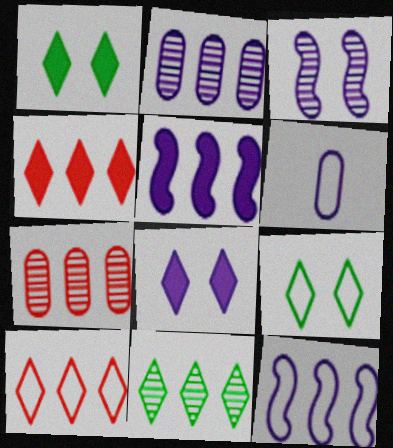[]